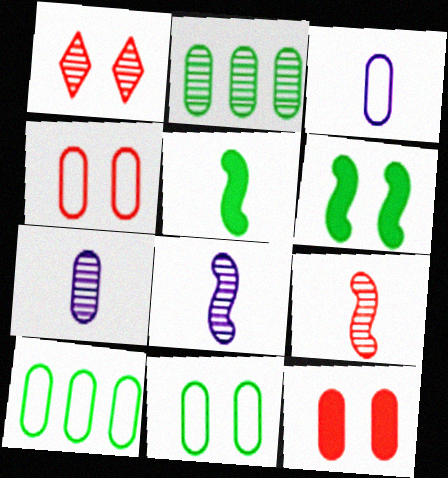[[1, 2, 8], 
[2, 3, 12], 
[3, 4, 10], 
[7, 10, 12]]